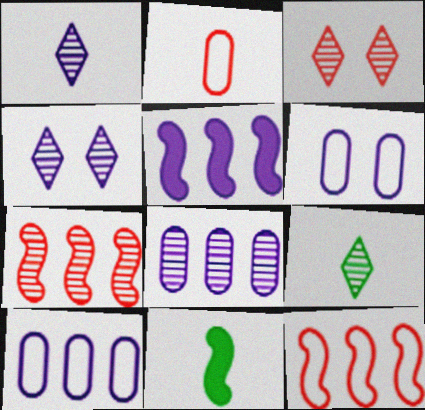[[1, 2, 11], 
[1, 5, 6], 
[3, 10, 11]]